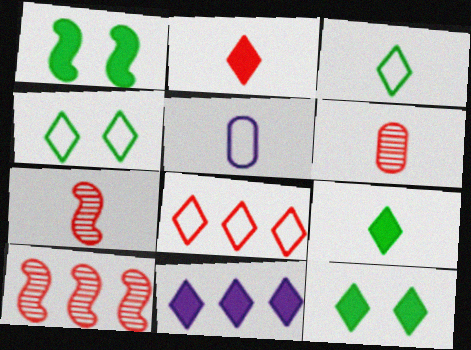[[2, 11, 12], 
[5, 7, 9], 
[5, 10, 12]]